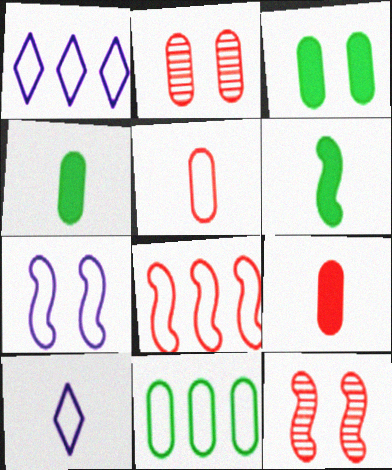[[1, 2, 6], 
[1, 4, 12], 
[1, 8, 11]]